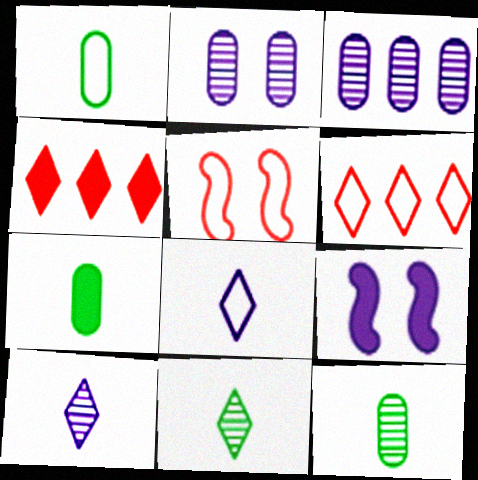[[1, 7, 12], 
[3, 8, 9], 
[4, 7, 9], 
[6, 9, 12]]